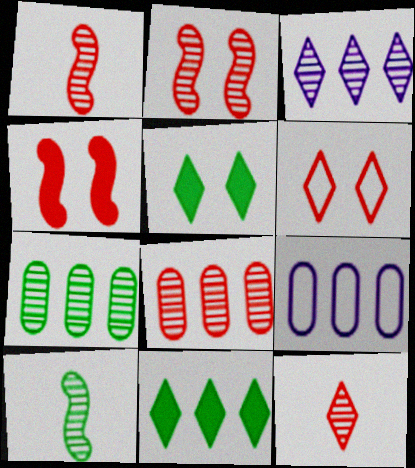[[1, 5, 9], 
[2, 8, 12]]